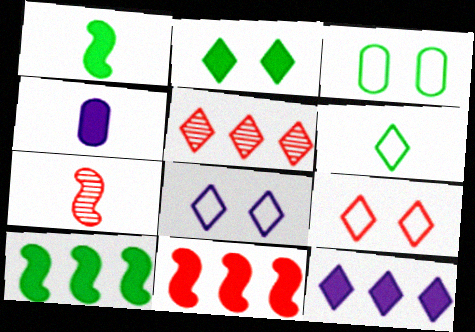[[2, 4, 11], 
[3, 7, 12], 
[4, 6, 7]]